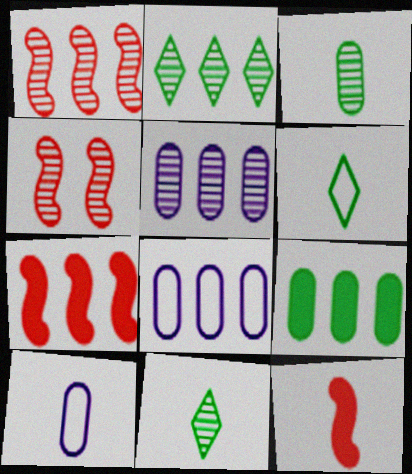[[1, 2, 5], 
[2, 7, 8], 
[4, 5, 11], 
[10, 11, 12]]